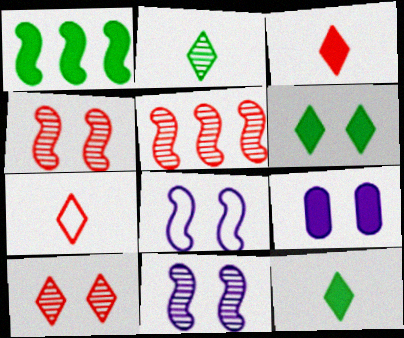[[1, 3, 9]]